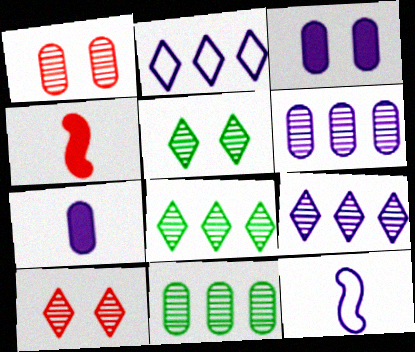[[3, 9, 12]]